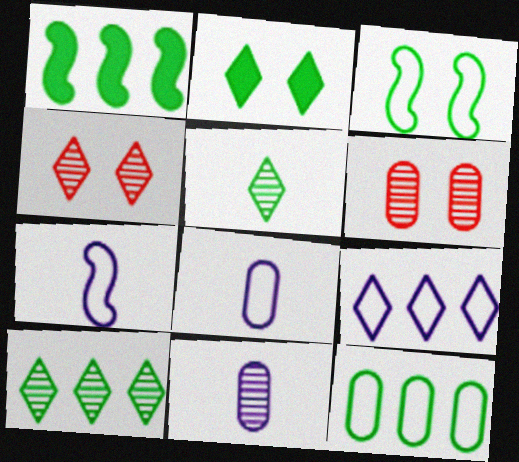[[1, 4, 8], 
[1, 10, 12]]